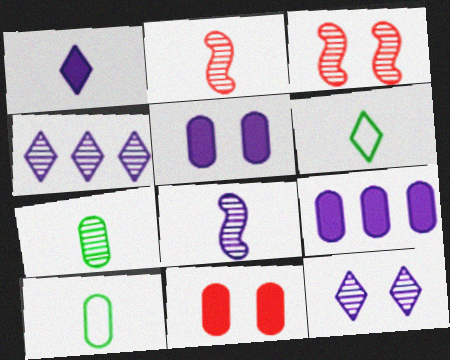[[1, 2, 10], 
[3, 4, 7], 
[3, 6, 9]]